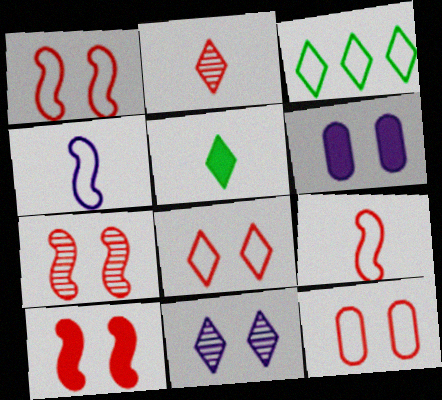[[1, 7, 10], 
[1, 8, 12], 
[3, 4, 12]]